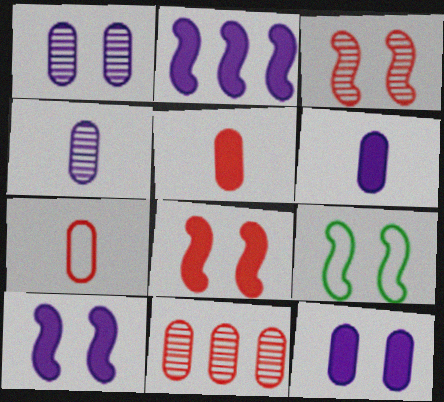[[3, 9, 10]]